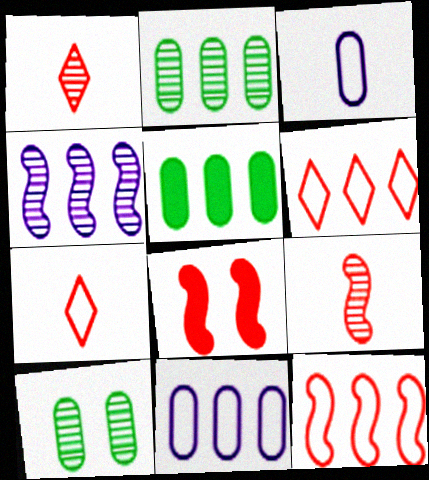[[1, 4, 10], 
[4, 5, 6], 
[8, 9, 12]]